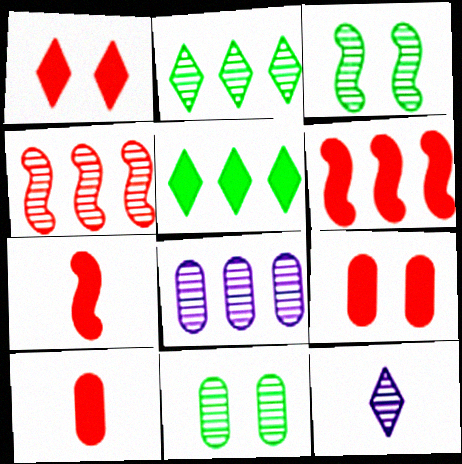[[1, 6, 10], 
[2, 4, 8], 
[4, 11, 12]]